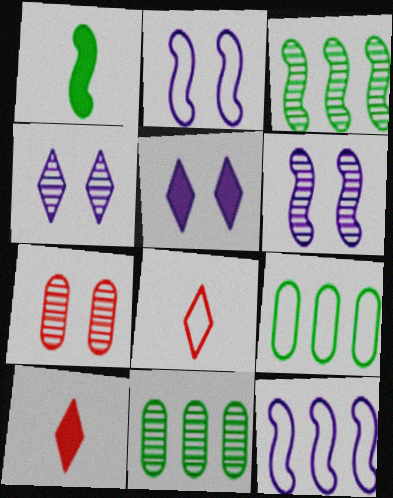[[2, 8, 9], 
[2, 10, 11], 
[6, 9, 10]]